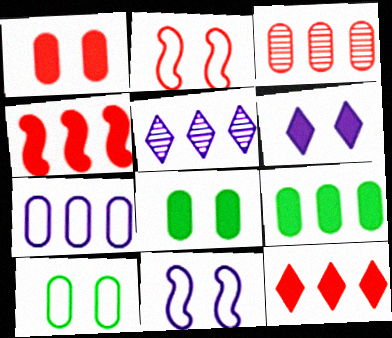[[3, 7, 9]]